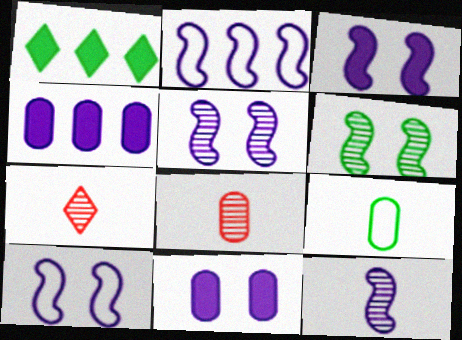[[1, 6, 9], 
[1, 8, 10], 
[2, 3, 12], 
[3, 5, 10]]